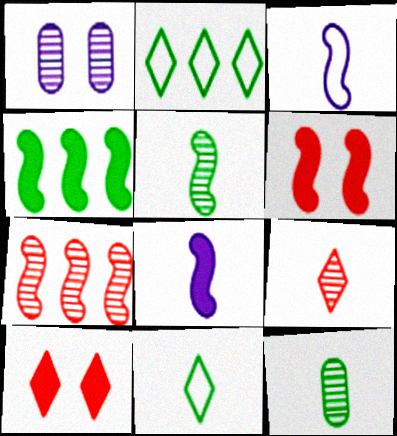[[4, 6, 8]]